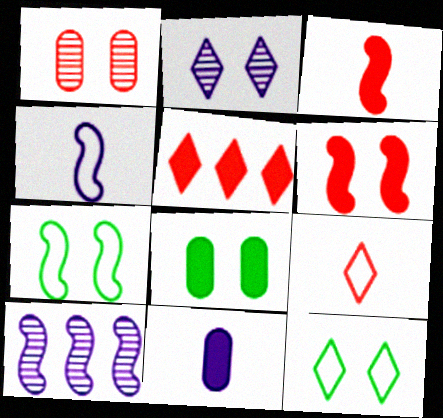[[3, 7, 10], 
[8, 9, 10]]